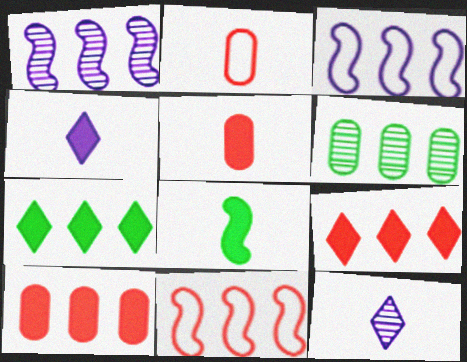[[2, 8, 12], 
[3, 6, 9], 
[4, 5, 8]]